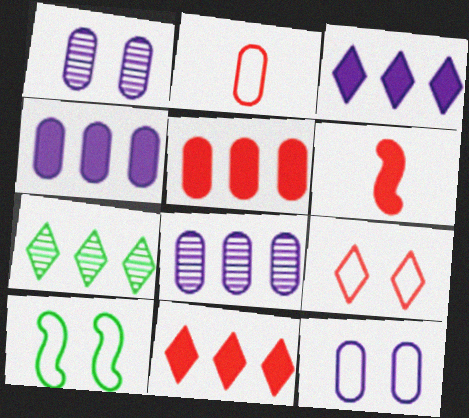[[6, 7, 12], 
[9, 10, 12]]